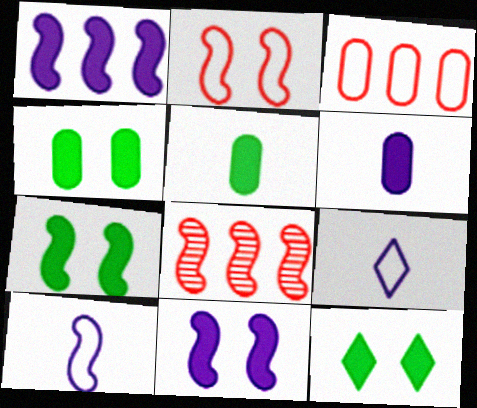[[4, 7, 12], 
[4, 8, 9], 
[7, 8, 10]]